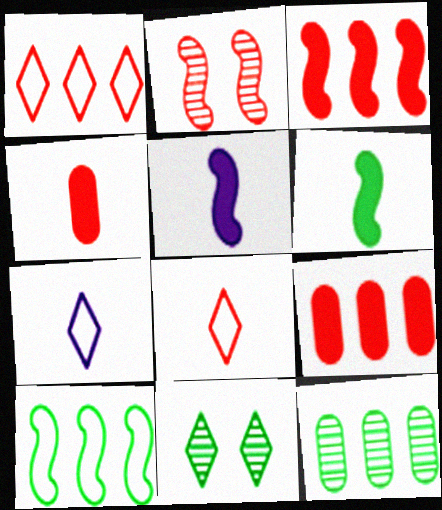[[1, 2, 4], 
[2, 5, 10], 
[2, 8, 9]]